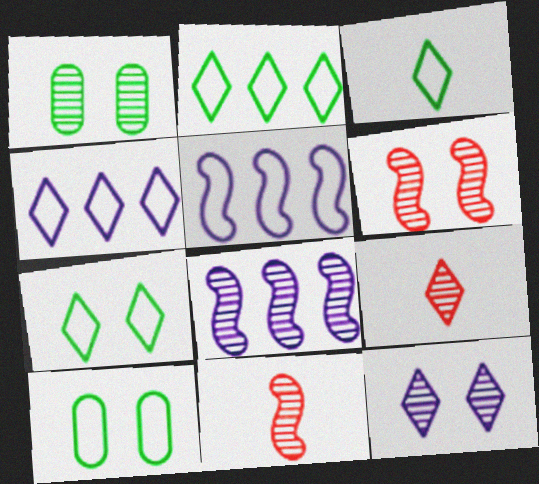[[1, 6, 12], 
[1, 8, 9], 
[2, 3, 7]]